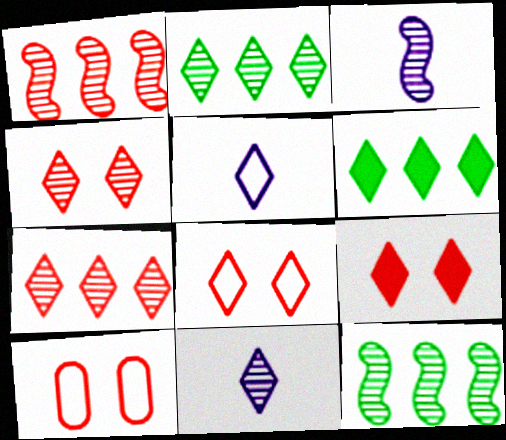[[2, 4, 11], 
[2, 5, 9], 
[3, 6, 10], 
[4, 5, 6], 
[4, 8, 9], 
[6, 8, 11]]